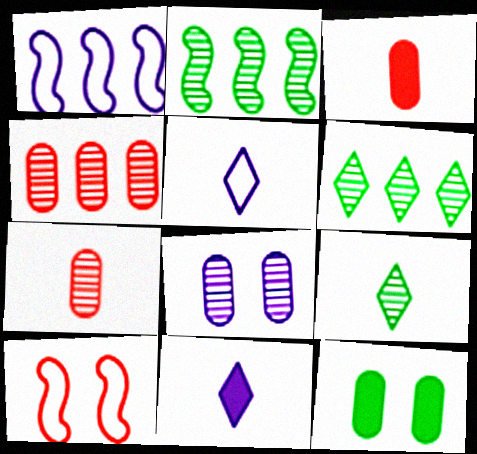[[1, 8, 11]]